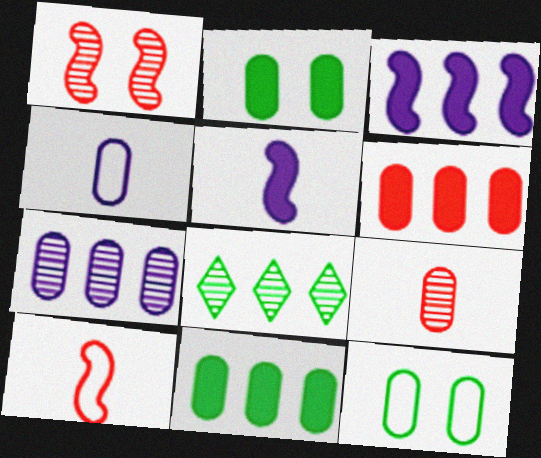[]